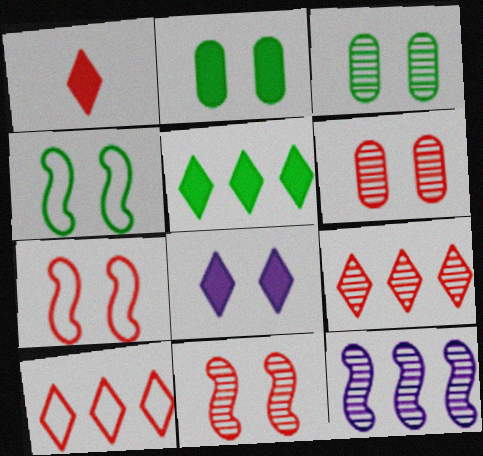[[1, 5, 8], 
[3, 7, 8], 
[4, 6, 8]]